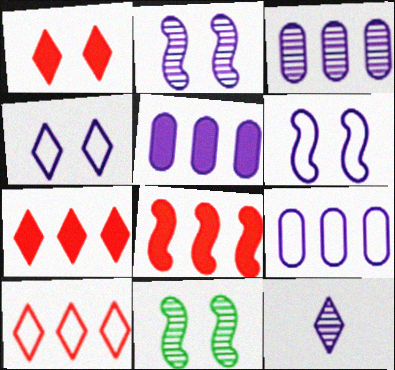[[2, 3, 12], 
[3, 5, 9], 
[5, 6, 12]]